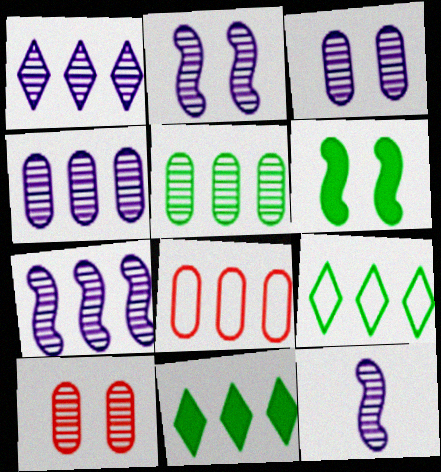[[1, 3, 12], 
[1, 4, 7], 
[2, 7, 12], 
[7, 8, 11]]